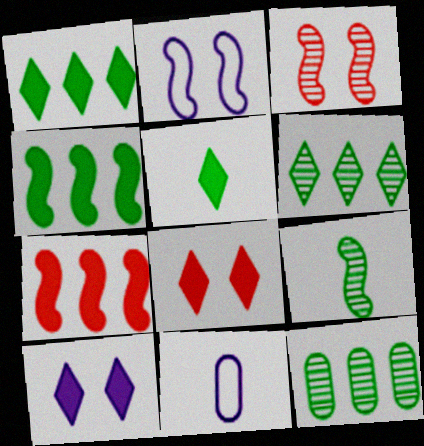[[1, 3, 11], 
[2, 7, 9]]